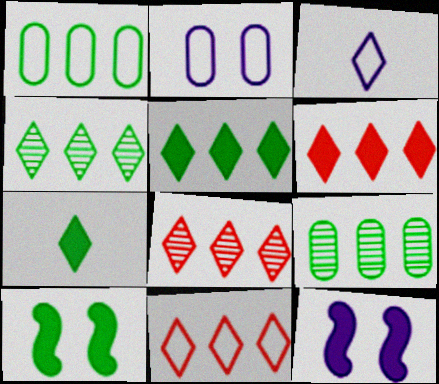[[6, 8, 11]]